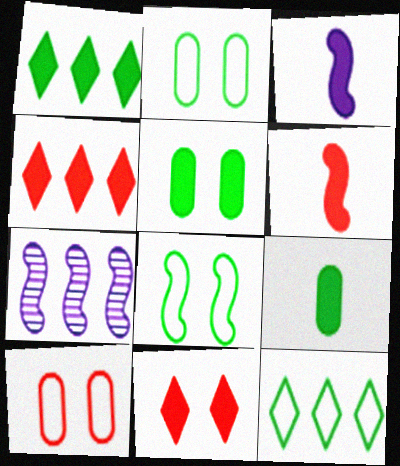[[3, 4, 5], 
[6, 7, 8]]